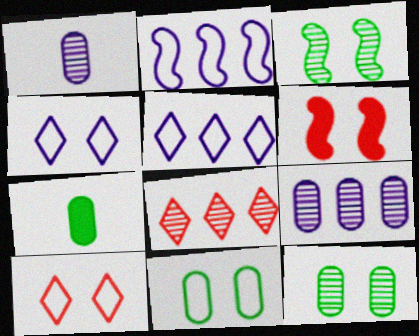[[1, 3, 8], 
[4, 6, 12]]